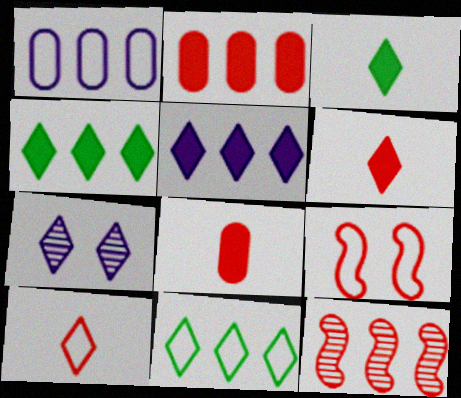[[1, 4, 12], 
[4, 7, 10], 
[6, 7, 11]]